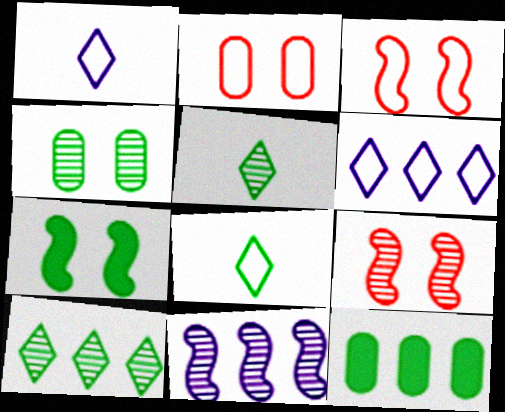[[1, 9, 12]]